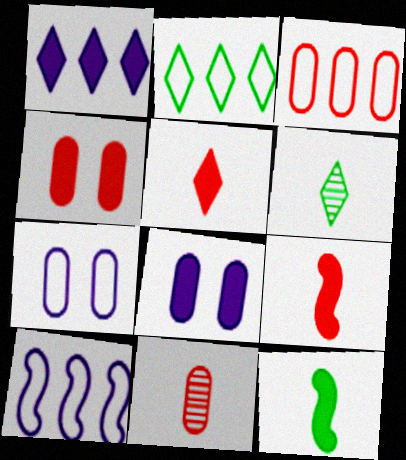[[1, 4, 12], 
[2, 3, 10], 
[3, 4, 11], 
[4, 6, 10]]